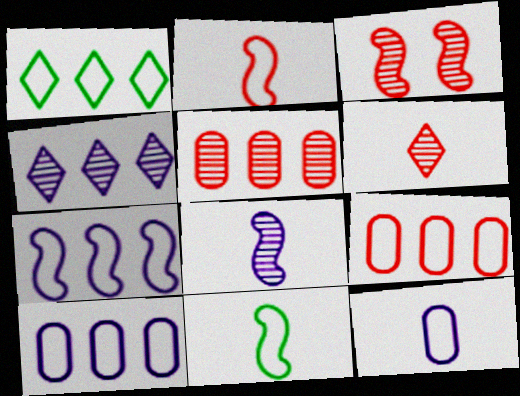[[1, 7, 9], 
[3, 5, 6]]